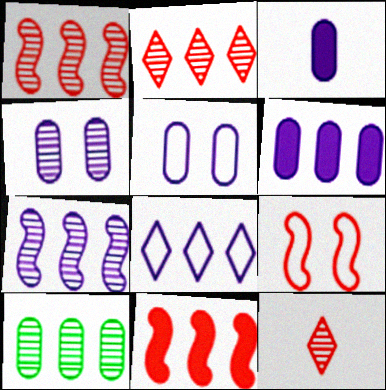[[2, 7, 10], 
[6, 7, 8], 
[8, 10, 11]]